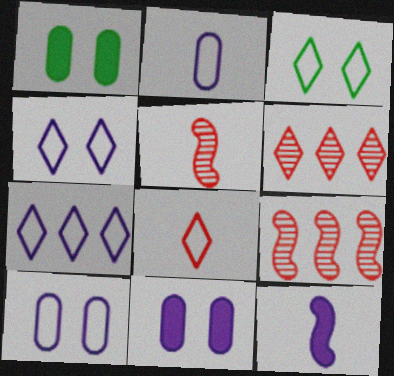[[1, 5, 7], 
[3, 7, 8]]